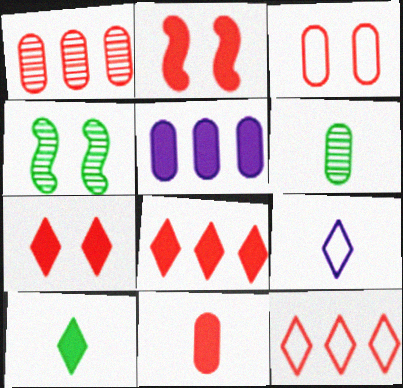[[1, 3, 11], 
[2, 5, 10], 
[2, 8, 11], 
[3, 5, 6]]